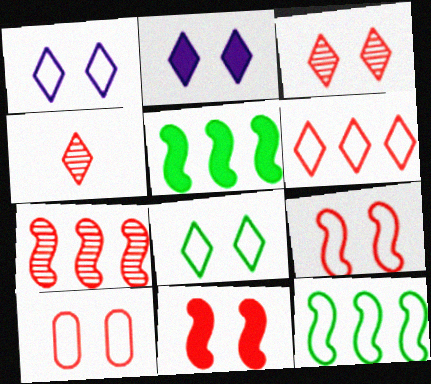[[2, 3, 8], 
[3, 10, 11]]